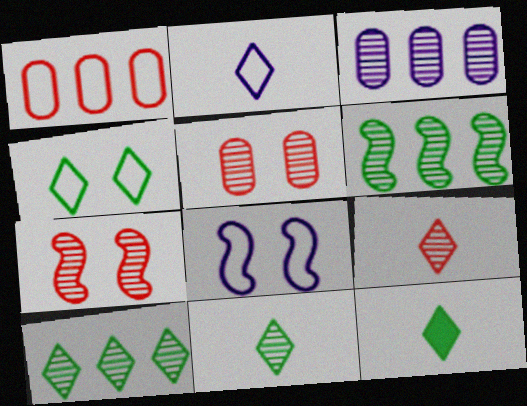[[2, 9, 12], 
[3, 7, 11], 
[4, 10, 12]]